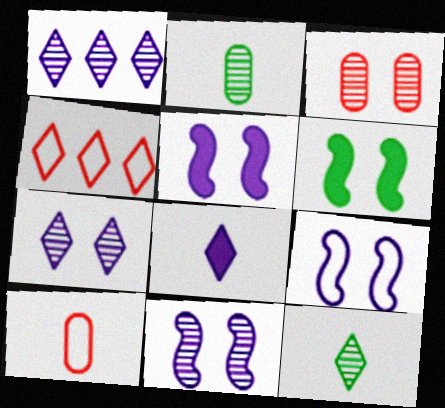[[1, 6, 10], 
[2, 4, 5], 
[5, 9, 11]]